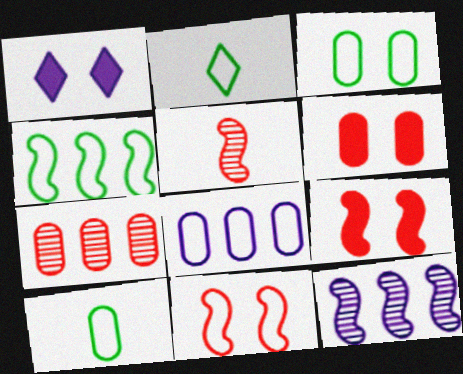[[2, 3, 4], 
[2, 6, 12], 
[2, 8, 11]]